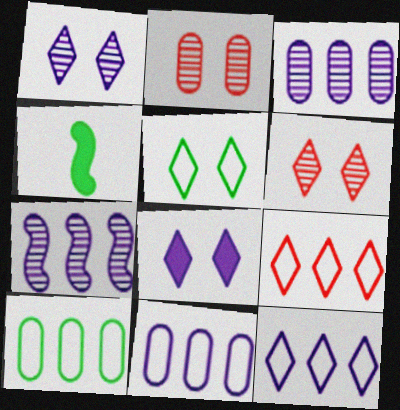[[2, 4, 12], 
[4, 6, 11], 
[5, 6, 8]]